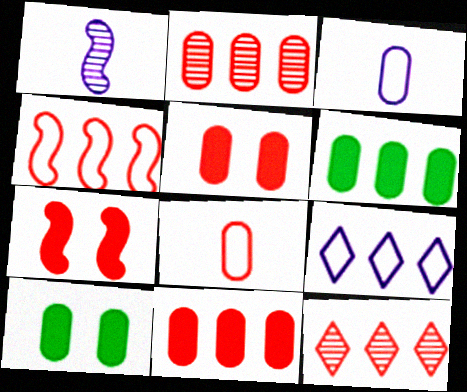[[2, 3, 10], 
[2, 5, 8], 
[4, 11, 12], 
[7, 8, 12]]